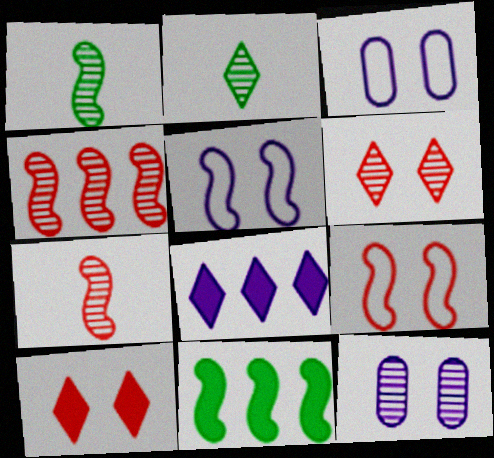[[2, 4, 12], 
[5, 7, 11]]